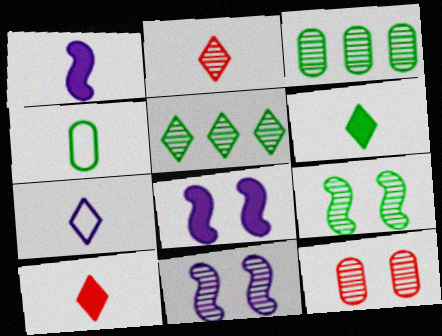[[1, 2, 4], 
[2, 3, 11], 
[2, 6, 7]]